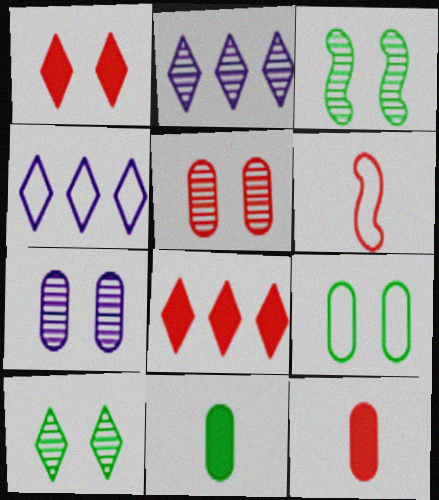[[3, 4, 12], 
[4, 6, 9], 
[5, 6, 8]]